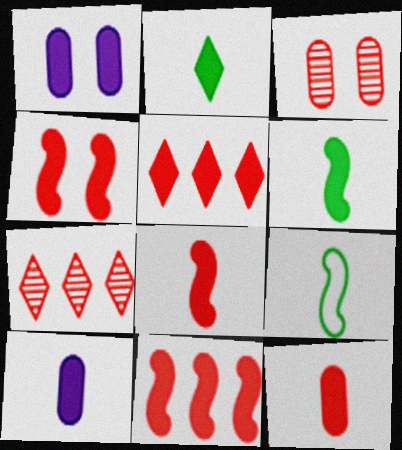[[1, 2, 11], 
[1, 5, 6], 
[1, 7, 9], 
[2, 8, 10], 
[4, 5, 12], 
[4, 8, 11]]